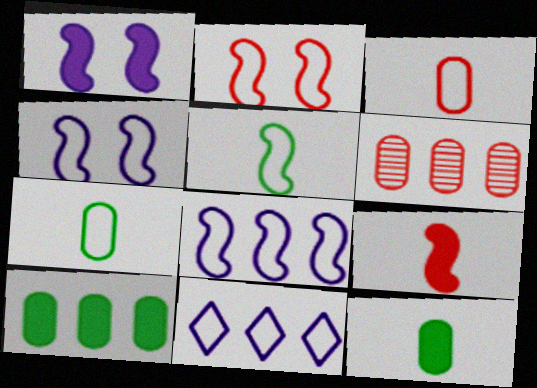[[2, 5, 8], 
[2, 7, 11]]